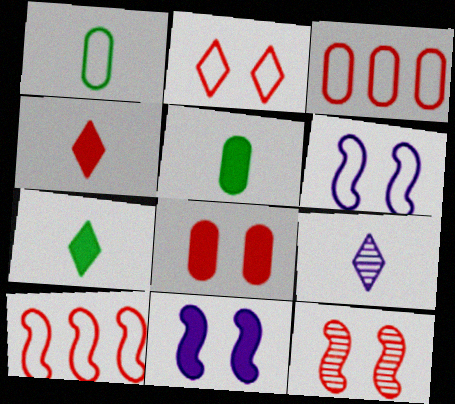[[2, 8, 12], 
[3, 4, 12]]